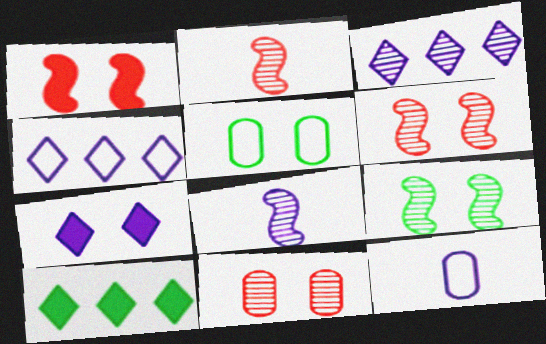[[5, 6, 7], 
[6, 10, 12]]